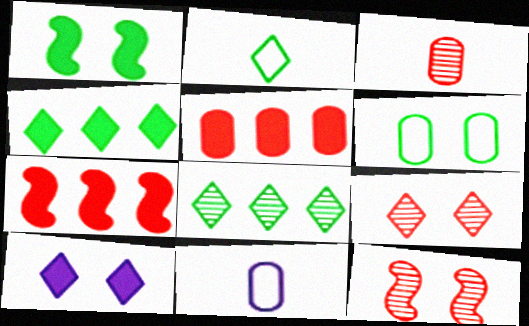[[4, 11, 12], 
[6, 10, 12]]